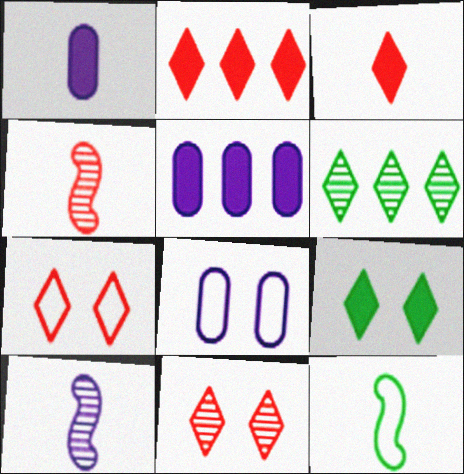[[5, 11, 12]]